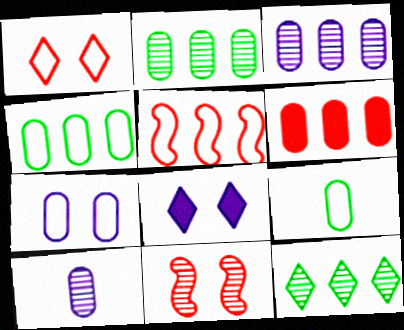[[3, 4, 6], 
[10, 11, 12]]